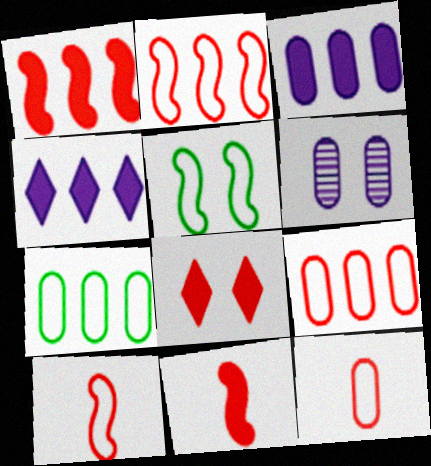[[5, 6, 8]]